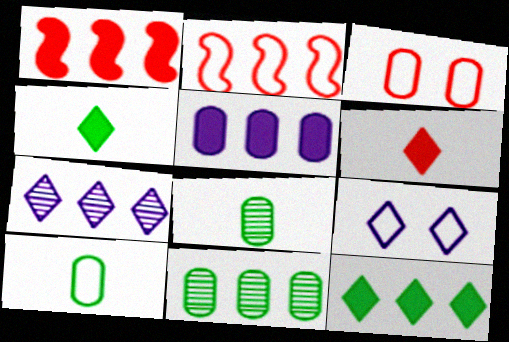[[1, 5, 12], 
[1, 8, 9], 
[2, 9, 10], 
[3, 5, 8]]